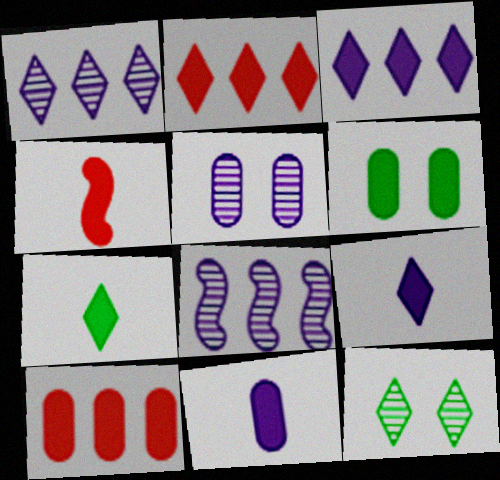[[3, 4, 6], 
[4, 7, 11], 
[6, 10, 11]]